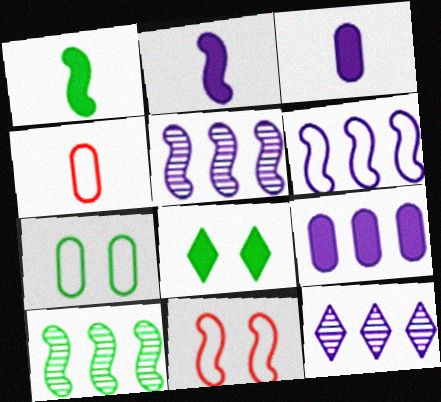[[1, 5, 11], 
[2, 10, 11], 
[4, 5, 8], 
[6, 9, 12]]